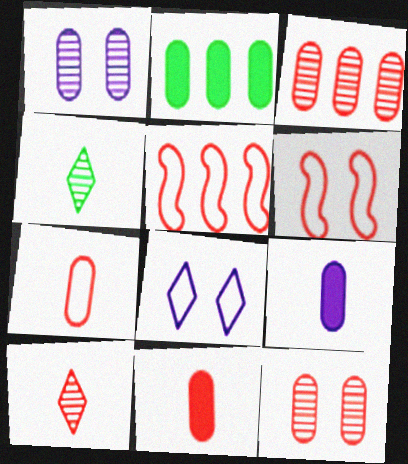[[1, 2, 7]]